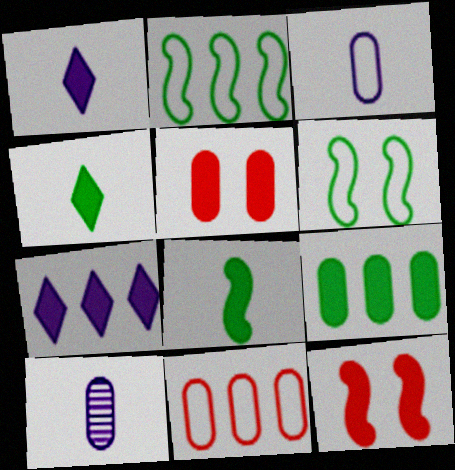[[1, 9, 12], 
[5, 7, 8]]